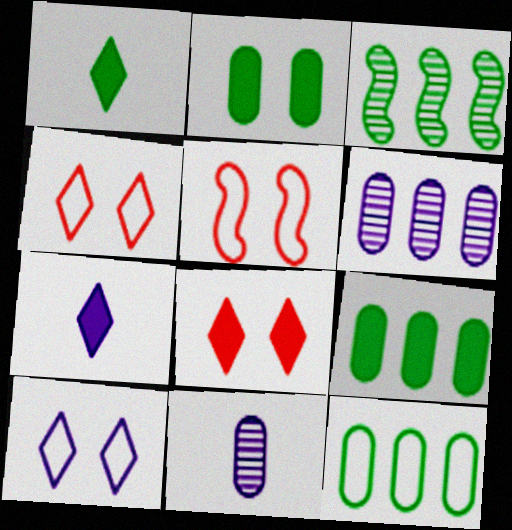[[1, 5, 6]]